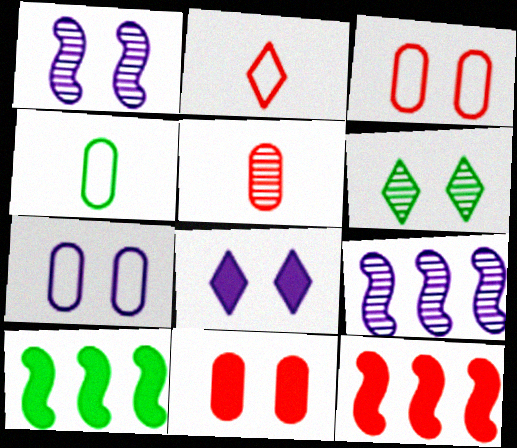[[1, 7, 8], 
[4, 6, 10], 
[5, 6, 9]]